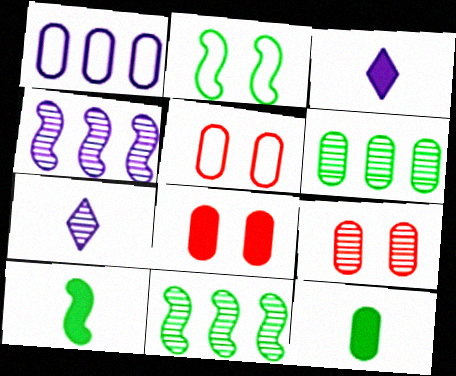[[1, 9, 12], 
[2, 10, 11], 
[3, 5, 11], 
[5, 8, 9], 
[7, 9, 11]]